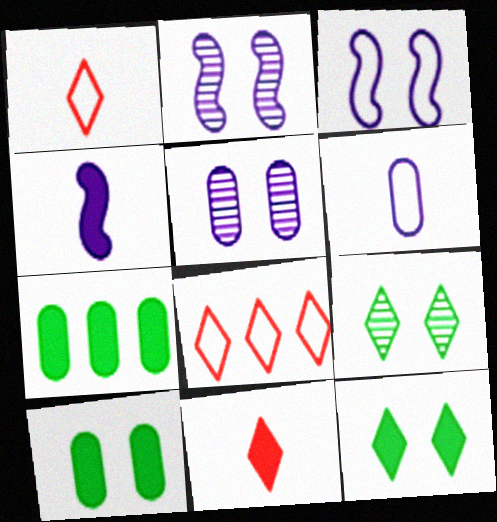[[1, 2, 7]]